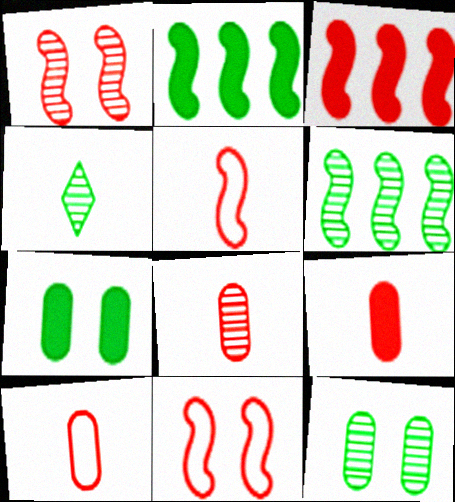[[1, 3, 5], 
[4, 6, 12], 
[8, 9, 10]]